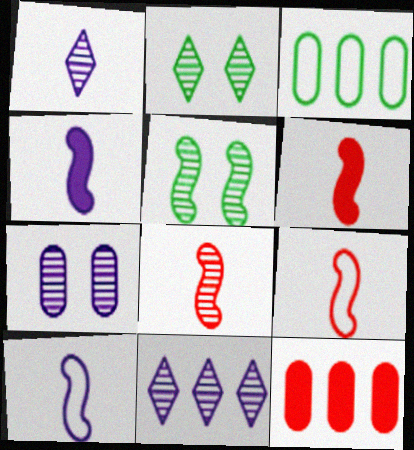[[2, 10, 12], 
[6, 8, 9]]